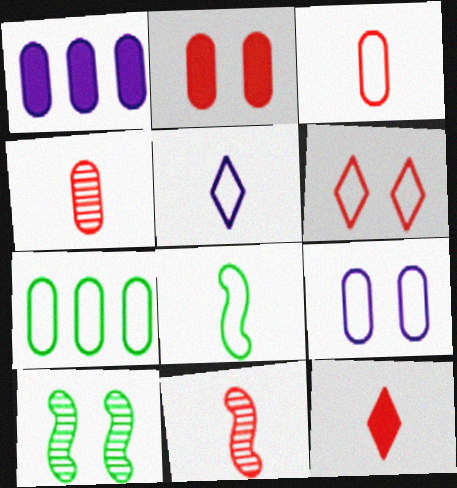[[3, 5, 8], 
[3, 7, 9], 
[3, 11, 12]]